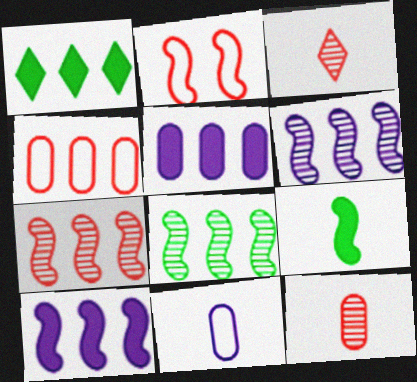[[1, 4, 6], 
[2, 6, 9], 
[3, 9, 11], 
[6, 7, 8]]